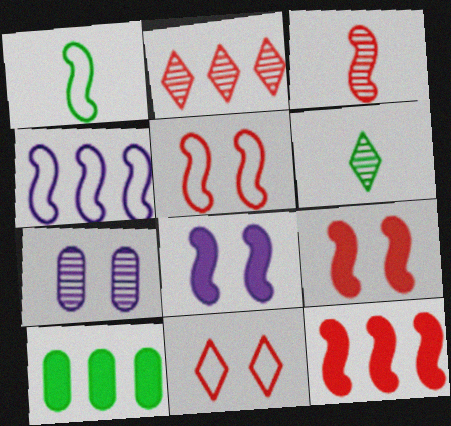[[1, 4, 5], 
[2, 4, 10], 
[3, 5, 12]]